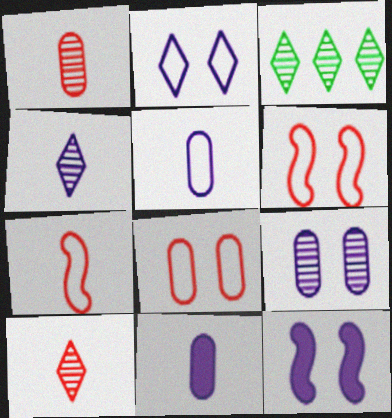[[2, 9, 12], 
[3, 6, 11]]